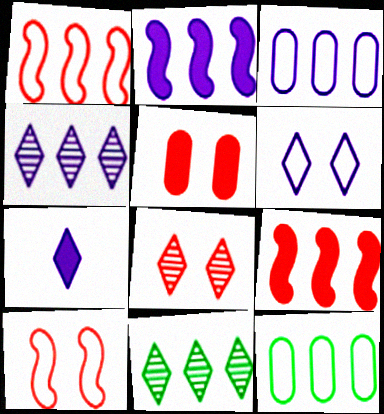[[2, 3, 4], 
[3, 9, 11], 
[4, 6, 7], 
[4, 9, 12], 
[5, 8, 10]]